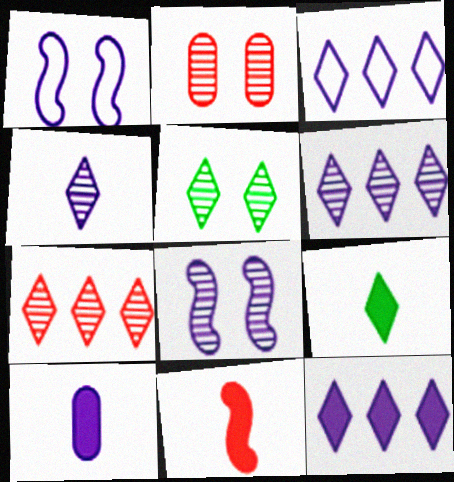[[1, 6, 10], 
[2, 5, 8], 
[3, 6, 12], 
[3, 8, 10], 
[4, 5, 7], 
[9, 10, 11]]